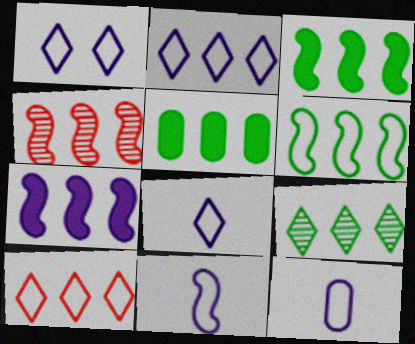[[1, 2, 8], 
[2, 4, 5], 
[4, 6, 7], 
[5, 6, 9], 
[8, 11, 12]]